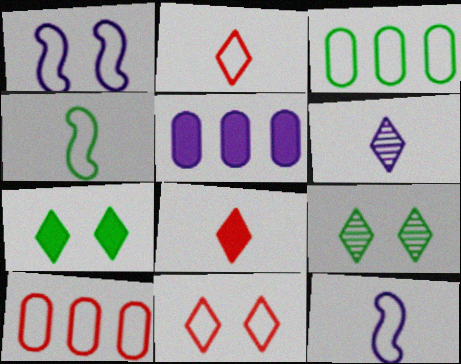[[1, 2, 3], 
[1, 5, 6], 
[3, 11, 12]]